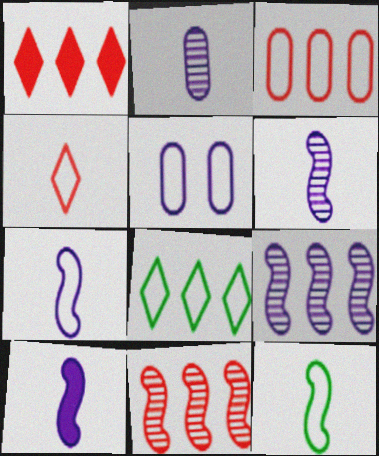[[1, 3, 11], 
[6, 7, 10]]